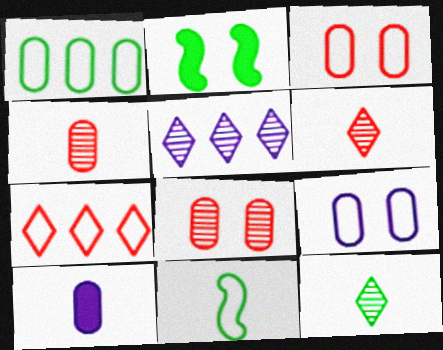[[1, 2, 12], 
[1, 8, 10], 
[6, 10, 11], 
[7, 9, 11]]